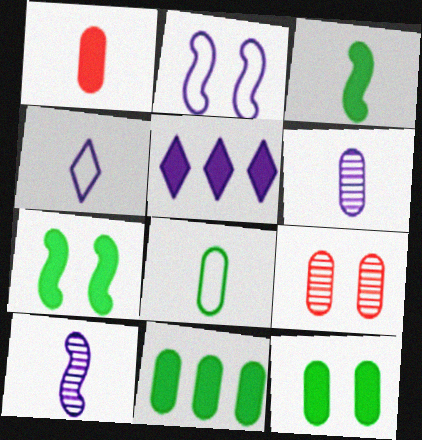[[1, 5, 7], 
[1, 6, 8], 
[2, 5, 6]]